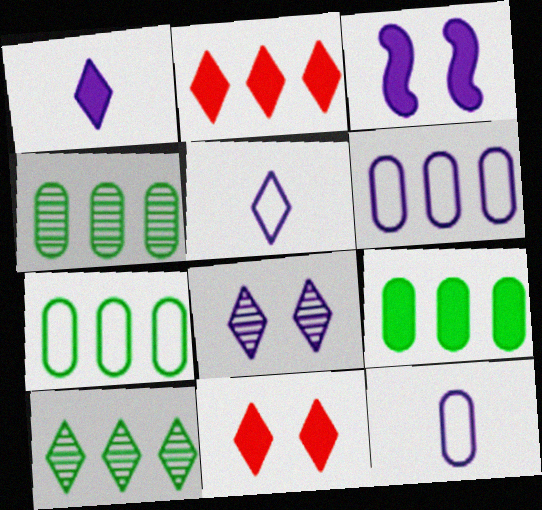[[4, 7, 9], 
[5, 10, 11]]